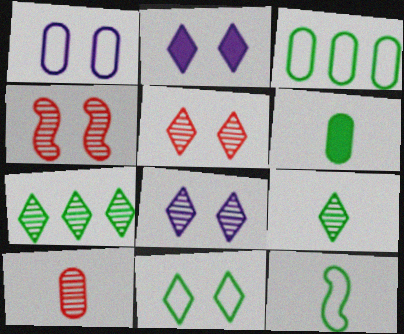[[2, 5, 11], 
[3, 11, 12], 
[6, 9, 12]]